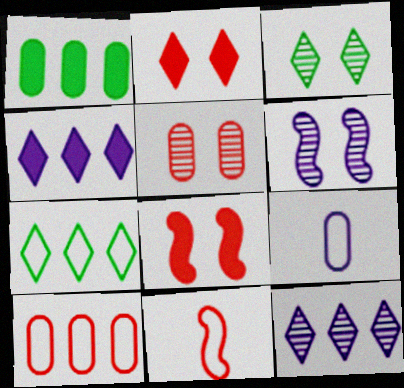[[1, 5, 9], 
[3, 5, 6], 
[4, 6, 9]]